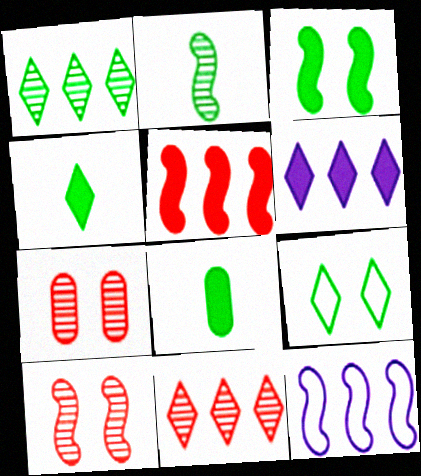[[1, 4, 9], 
[4, 7, 12]]